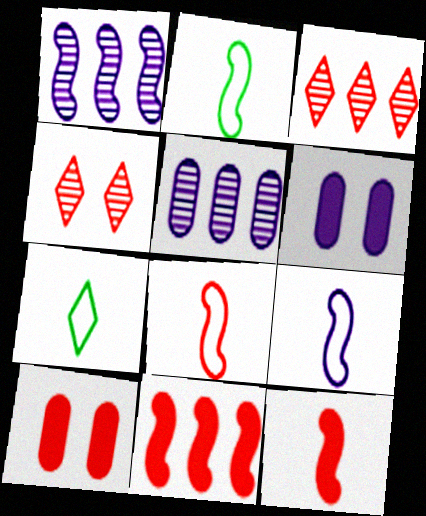[[1, 7, 10], 
[2, 3, 6], 
[2, 8, 9], 
[3, 8, 10]]